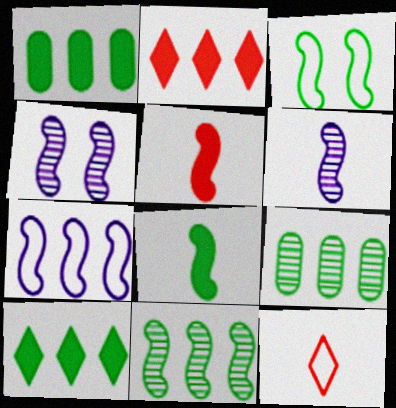[[1, 4, 12], 
[2, 7, 9], 
[3, 8, 11]]